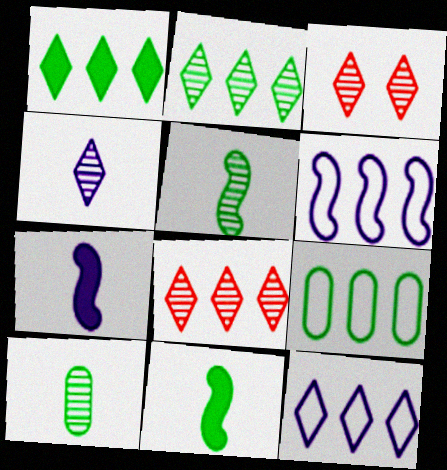[[1, 8, 12], 
[2, 3, 4], 
[3, 7, 9]]